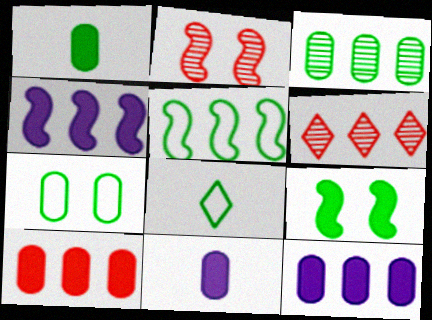[[1, 3, 7], 
[2, 8, 12], 
[3, 8, 9], 
[5, 6, 12], 
[5, 7, 8]]